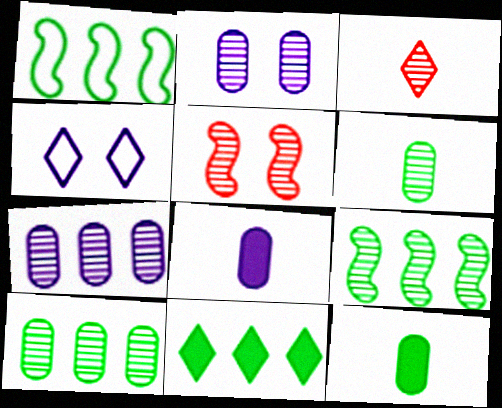[[1, 10, 11], 
[2, 3, 9], 
[3, 4, 11]]